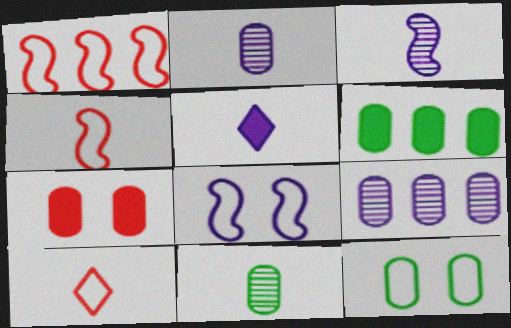[[4, 5, 11], 
[5, 8, 9], 
[6, 11, 12]]